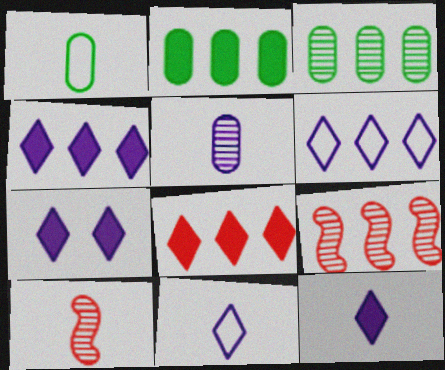[[1, 7, 9], 
[1, 10, 12], 
[2, 6, 9], 
[4, 7, 12]]